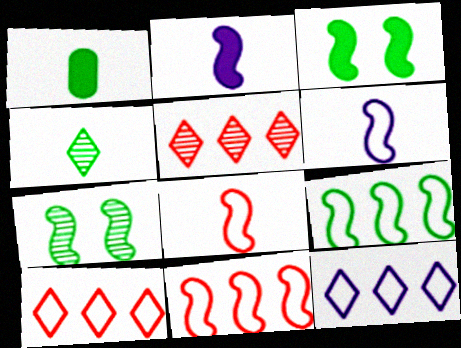[[2, 7, 11]]